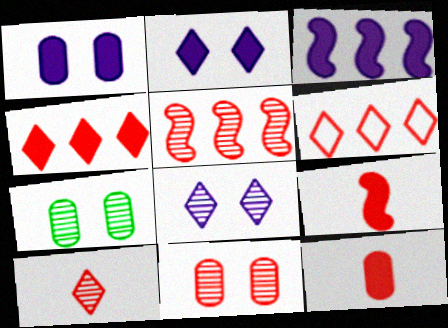[[5, 10, 11], 
[6, 9, 11]]